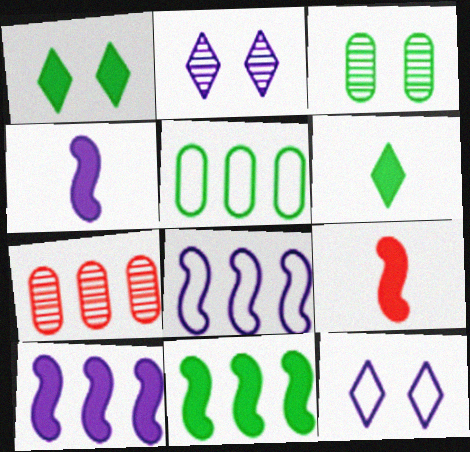[[2, 5, 9]]